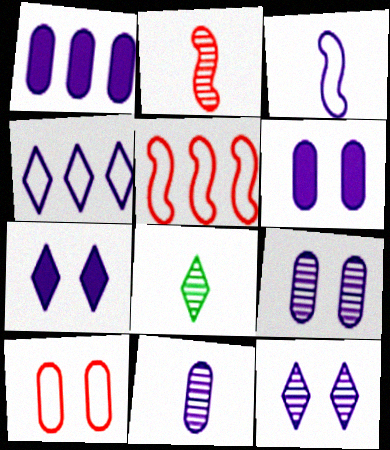[[1, 3, 12], 
[2, 8, 11], 
[5, 6, 8]]